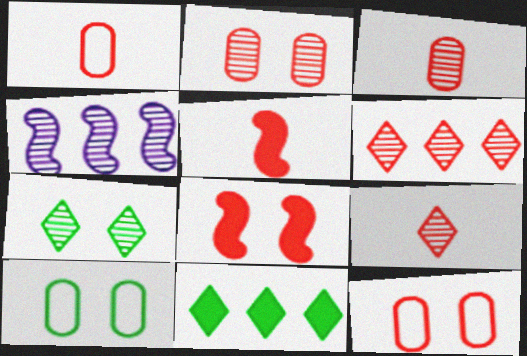[[1, 5, 9], 
[1, 6, 8], 
[3, 4, 7], 
[5, 6, 12]]